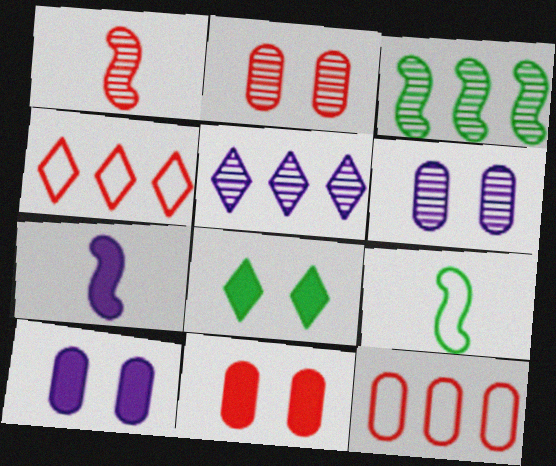[[1, 4, 11], 
[1, 7, 9], 
[5, 9, 11]]